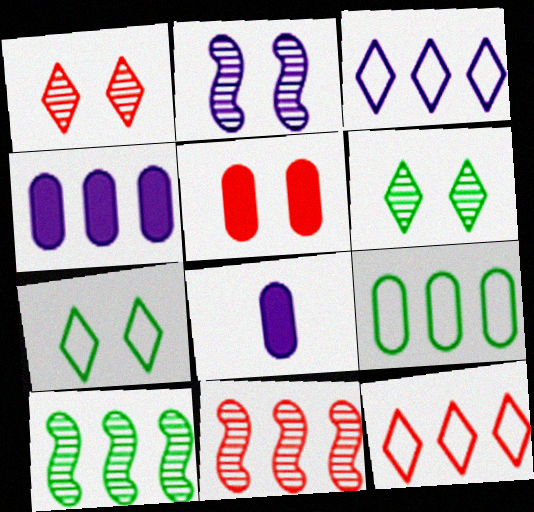[[2, 3, 8], 
[2, 5, 7], 
[4, 10, 12], 
[7, 8, 11]]